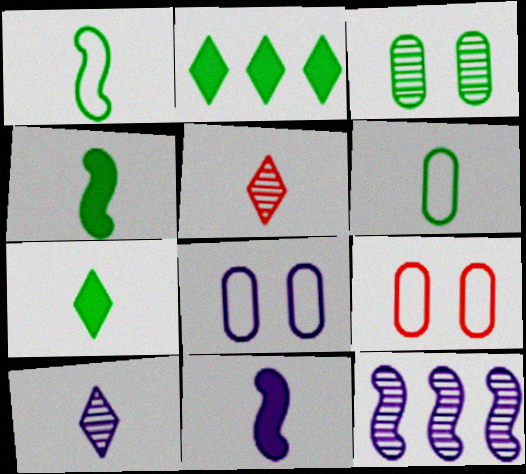[[1, 2, 3], 
[3, 5, 12], 
[5, 6, 11], 
[7, 9, 12]]